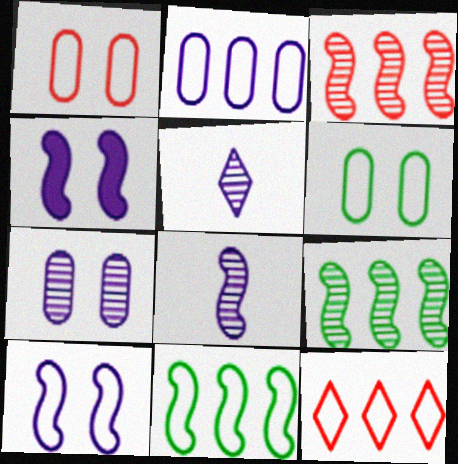[[2, 4, 5], 
[2, 11, 12]]